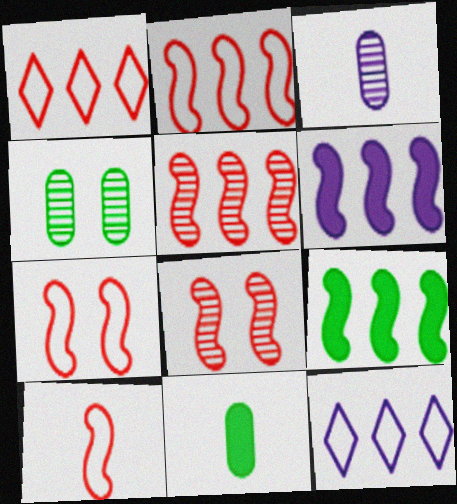[[2, 7, 10], 
[8, 11, 12]]